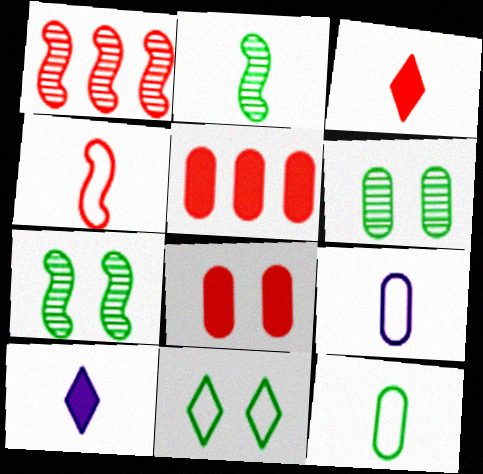[[2, 3, 9], 
[5, 6, 9]]